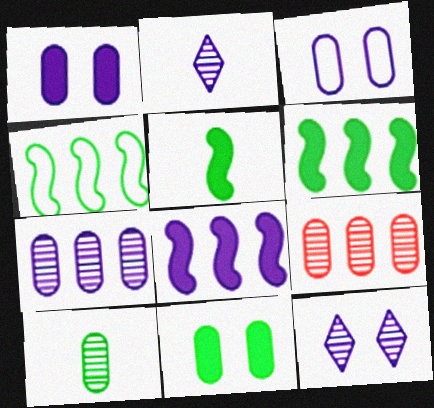[[2, 3, 8]]